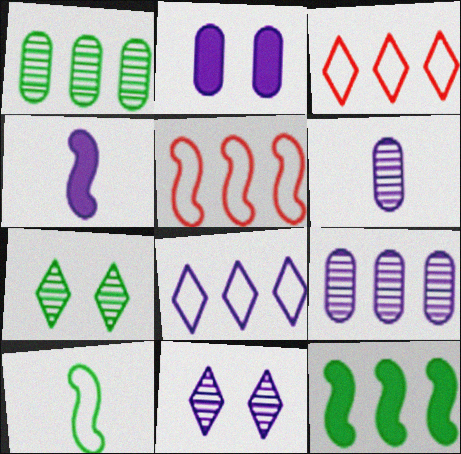[[3, 9, 12]]